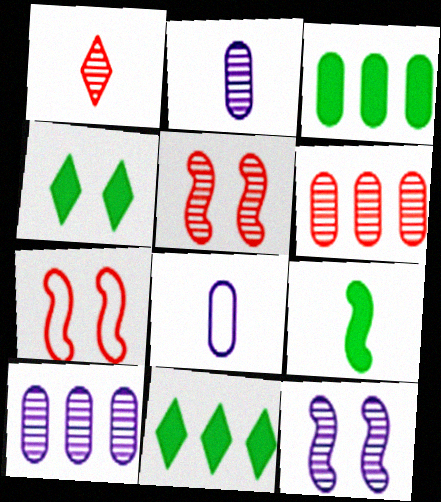[[1, 5, 6], 
[1, 8, 9], 
[2, 7, 11], 
[3, 4, 9], 
[5, 8, 11]]